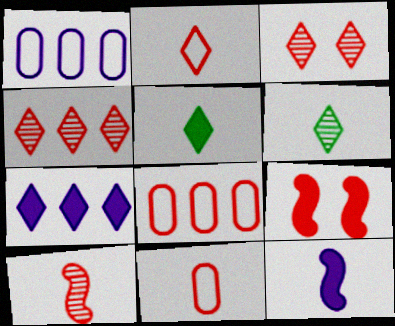[[1, 6, 9], 
[4, 9, 11], 
[6, 11, 12]]